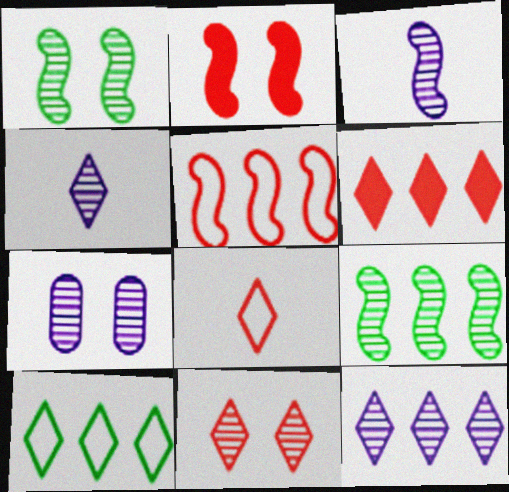[[1, 7, 11], 
[3, 7, 12], 
[6, 8, 11], 
[6, 10, 12]]